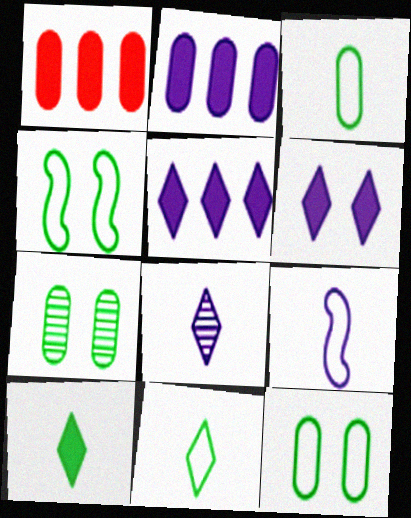[[1, 4, 8]]